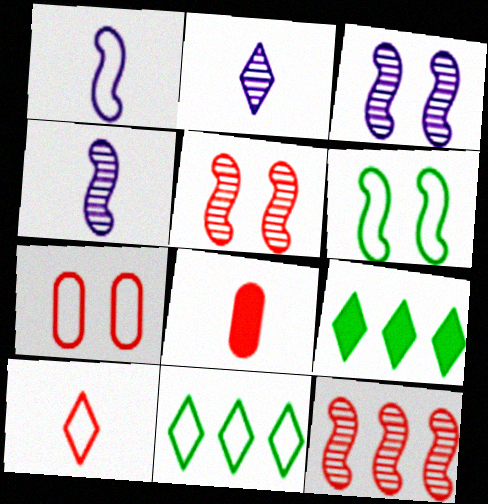[[1, 7, 11], 
[3, 8, 11], 
[4, 7, 9]]